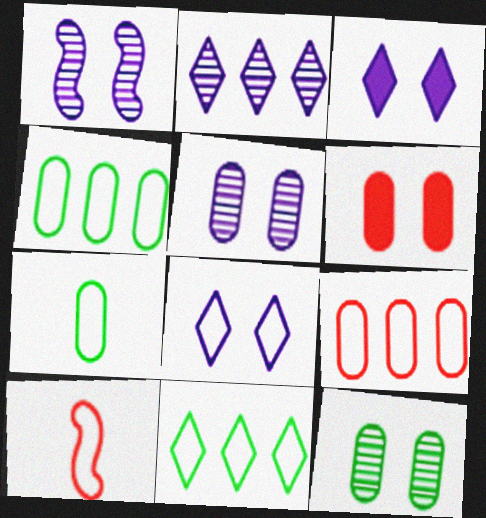[[4, 8, 10]]